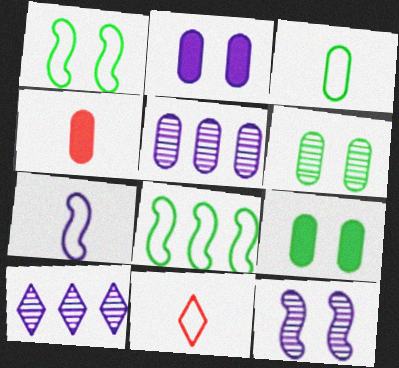[[1, 4, 10], 
[2, 7, 10], 
[3, 7, 11]]